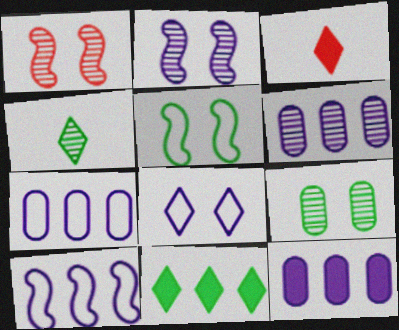[[1, 4, 6], 
[3, 5, 6], 
[3, 9, 10], 
[6, 7, 12]]